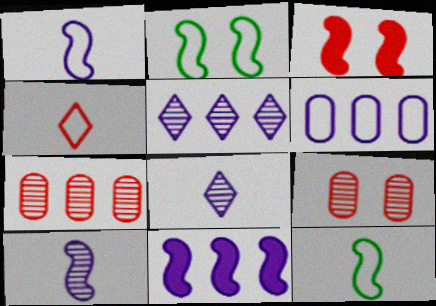[[2, 4, 6], 
[3, 4, 7], 
[5, 6, 11]]